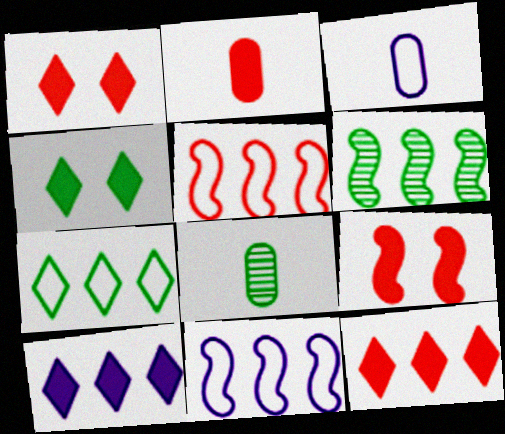[[1, 3, 6], 
[1, 8, 11], 
[2, 3, 8], 
[2, 9, 12]]